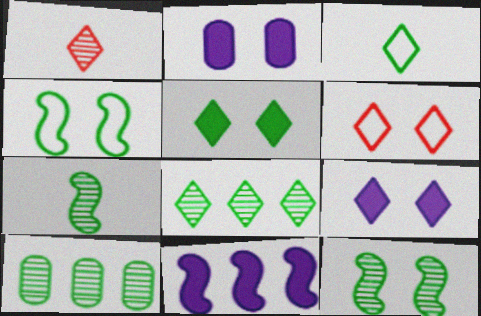[[2, 6, 12], 
[3, 5, 8]]